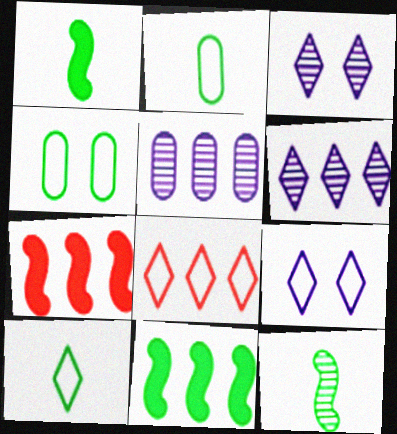[[2, 3, 7], 
[5, 8, 11], 
[8, 9, 10]]